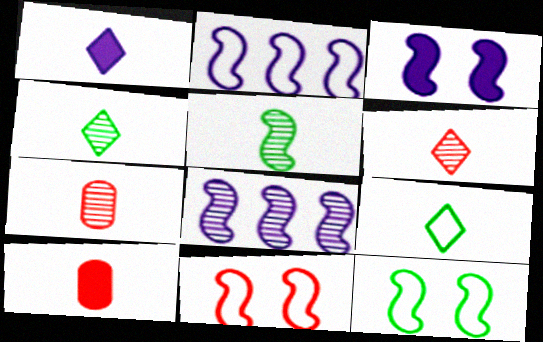[[1, 6, 9]]